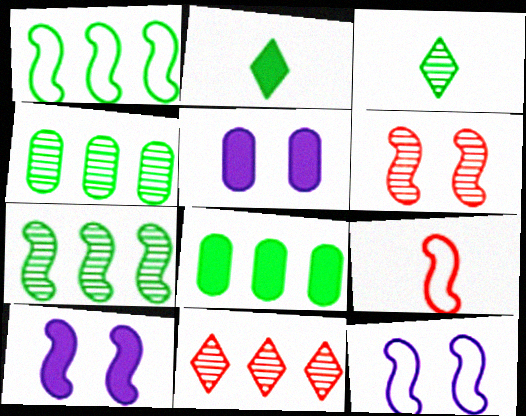[[1, 9, 12], 
[7, 9, 10]]